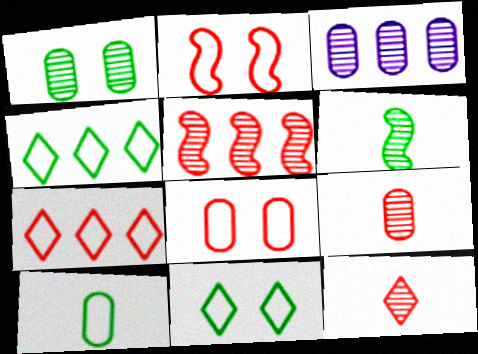[[1, 3, 9]]